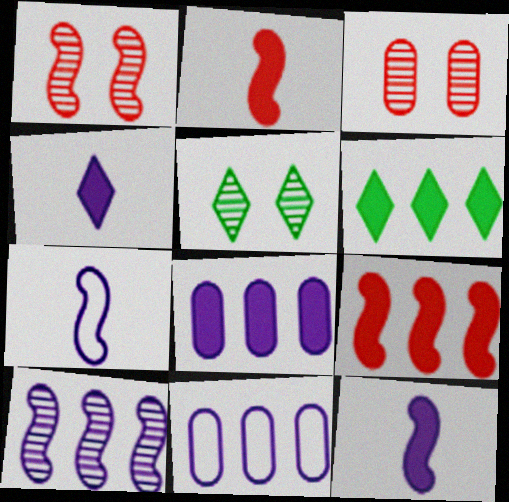[[2, 5, 11], 
[3, 6, 7], 
[6, 8, 9]]